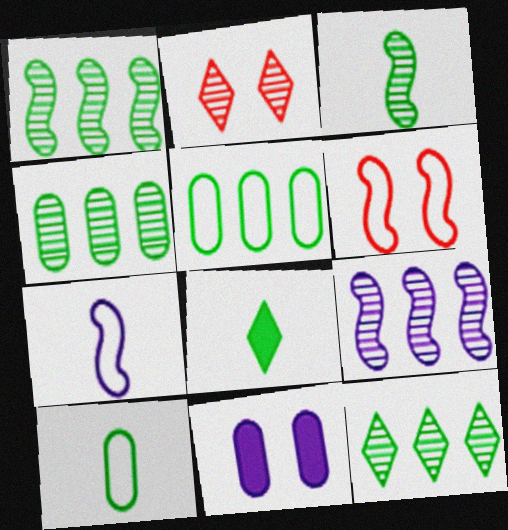[[1, 4, 12], 
[3, 8, 10]]